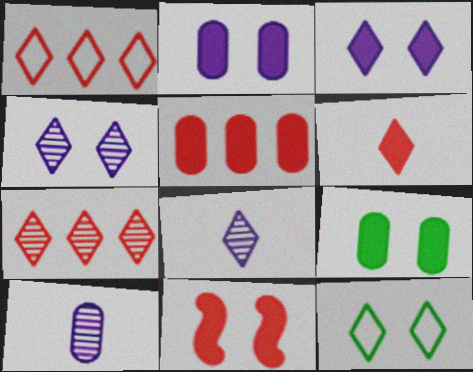[[3, 9, 11], 
[5, 6, 11]]